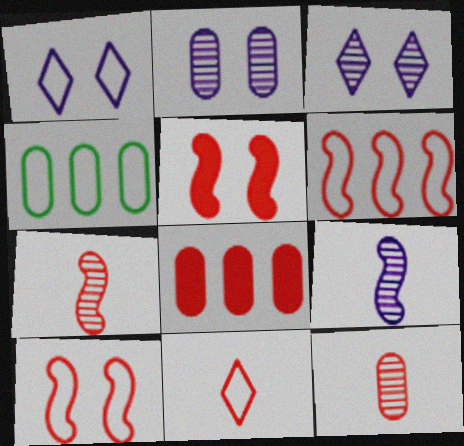[[5, 6, 7]]